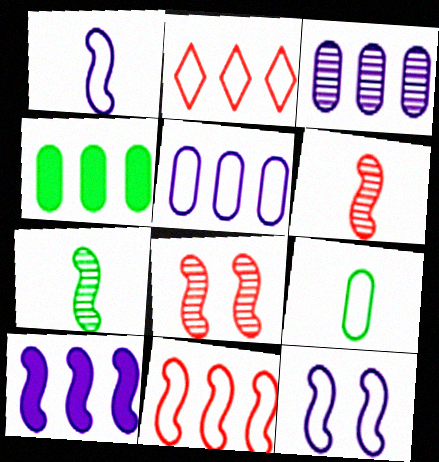[[2, 9, 12]]